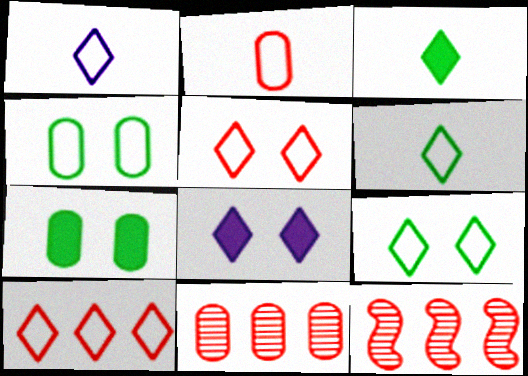[[1, 7, 12], 
[1, 9, 10]]